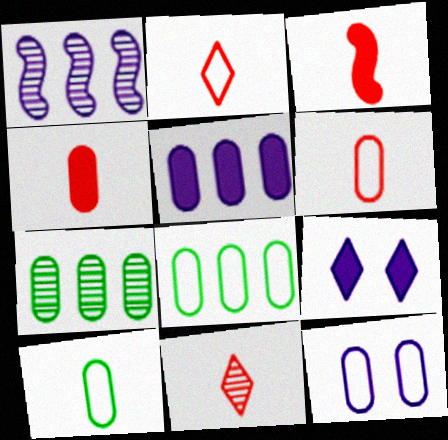[[3, 6, 11], 
[4, 7, 12], 
[6, 8, 12]]